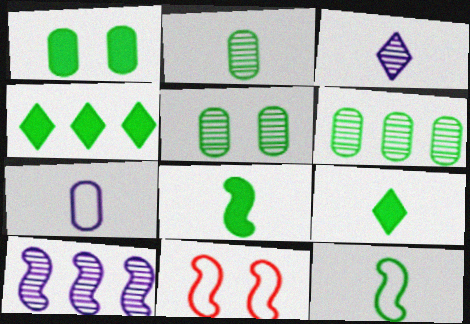[[1, 4, 8], 
[2, 5, 6], 
[2, 9, 12], 
[4, 5, 12], 
[8, 10, 11]]